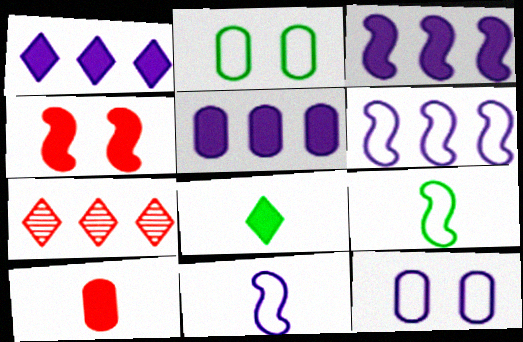[[1, 3, 5], 
[4, 5, 8]]